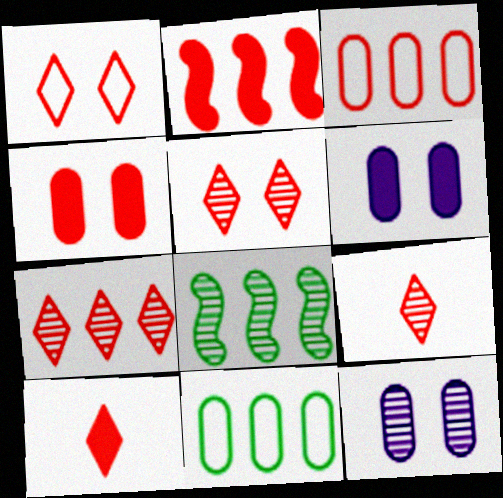[[1, 7, 10], 
[2, 3, 7], 
[2, 4, 10], 
[5, 7, 9], 
[8, 9, 12]]